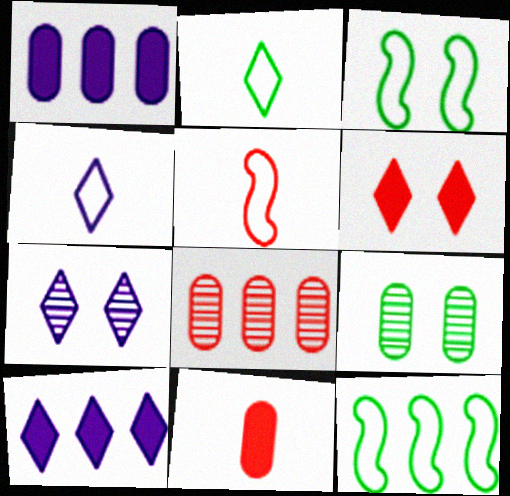[[4, 7, 10], 
[5, 6, 8], 
[5, 9, 10], 
[7, 11, 12], 
[8, 10, 12]]